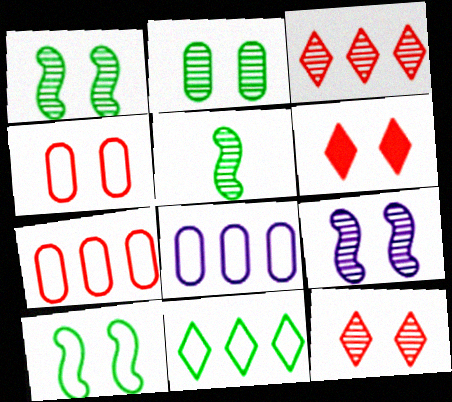[[2, 9, 12], 
[5, 6, 8]]